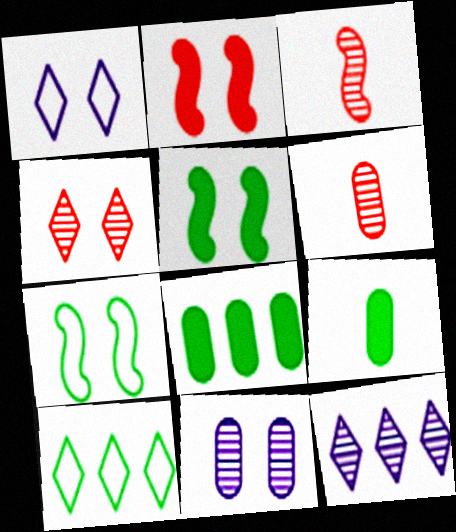[[1, 3, 8]]